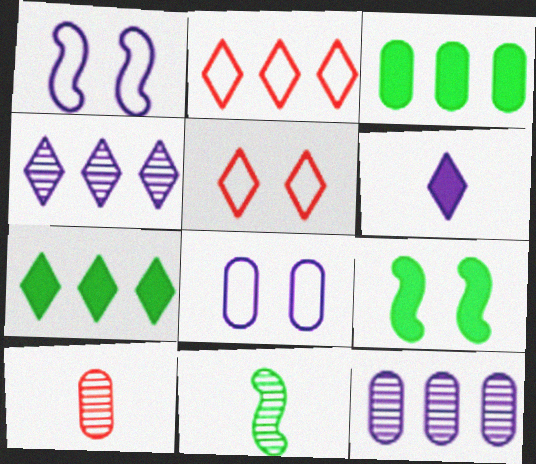[[1, 6, 12], 
[1, 7, 10], 
[2, 4, 7], 
[3, 8, 10]]